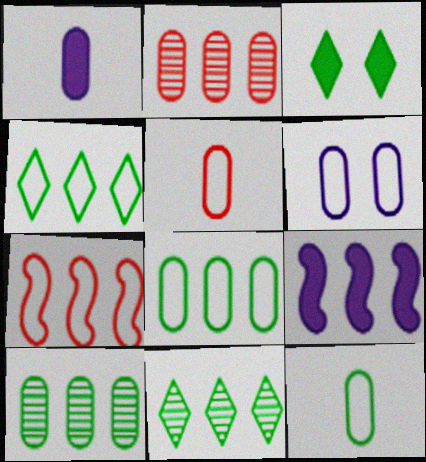[[2, 4, 9], 
[5, 6, 8]]